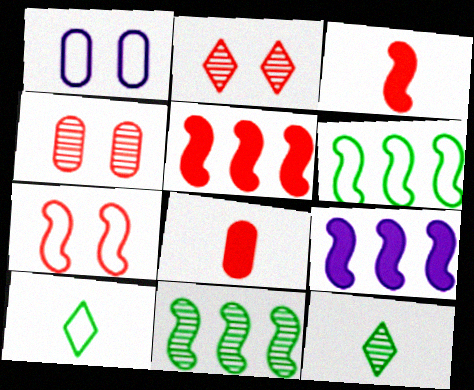[[1, 5, 12], 
[4, 9, 10]]